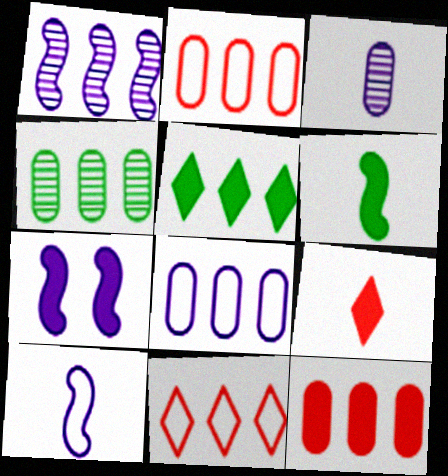[[1, 2, 5], 
[1, 7, 10], 
[4, 8, 12]]